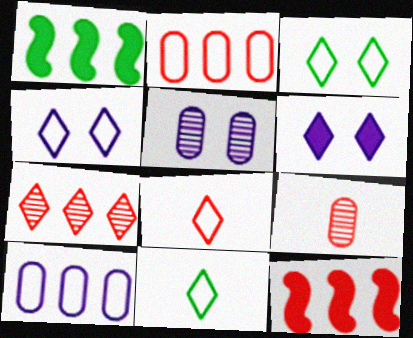[[1, 4, 9], 
[1, 5, 8], 
[1, 7, 10], 
[2, 7, 12], 
[5, 11, 12], 
[6, 7, 11]]